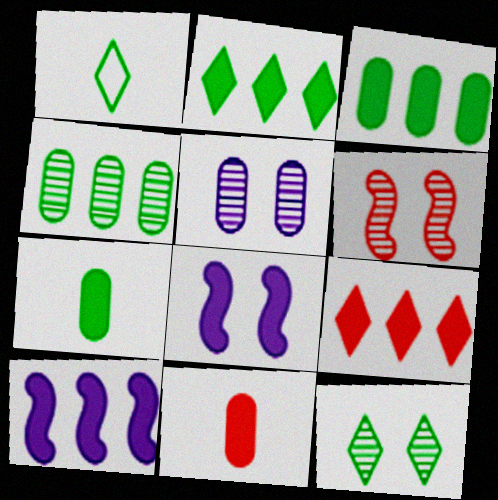[[1, 2, 12], 
[2, 8, 11], 
[3, 9, 10], 
[5, 6, 12], 
[7, 8, 9]]